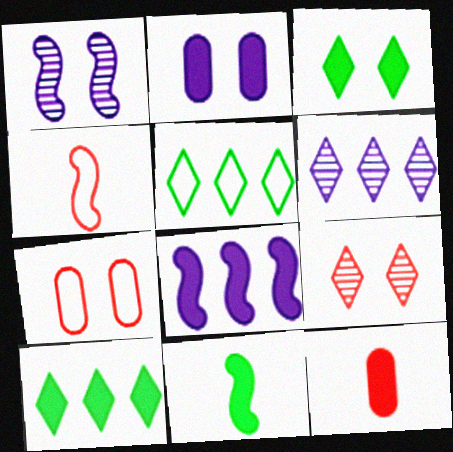[[1, 3, 7], 
[1, 5, 12], 
[3, 8, 12], 
[6, 7, 11]]